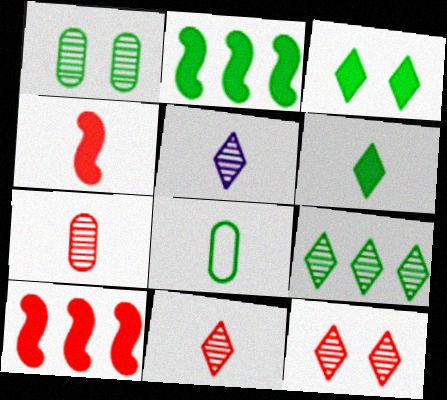[[4, 5, 8], 
[5, 9, 12]]